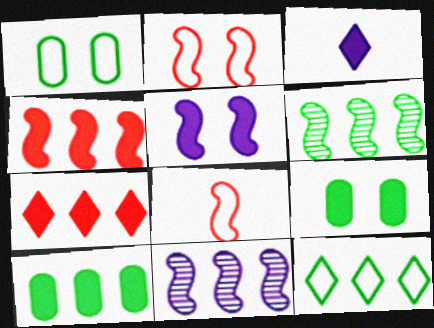[[3, 4, 9], 
[5, 6, 8], 
[6, 10, 12]]